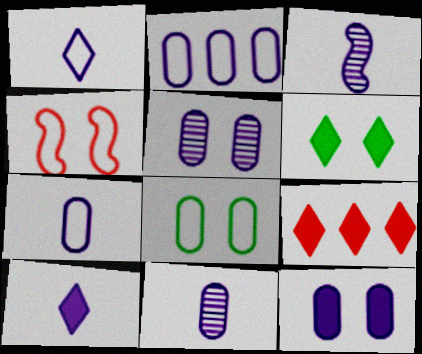[[2, 11, 12], 
[3, 7, 10], 
[3, 8, 9], 
[4, 5, 6], 
[6, 9, 10]]